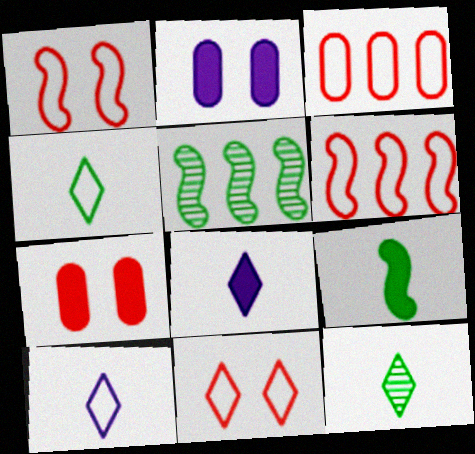[[2, 6, 12], 
[5, 7, 10]]